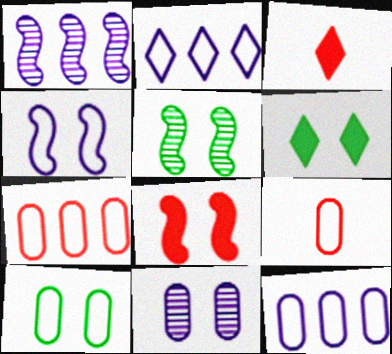[[1, 3, 10], 
[1, 6, 9], 
[3, 5, 12], 
[4, 5, 8], 
[5, 6, 10], 
[9, 10, 12]]